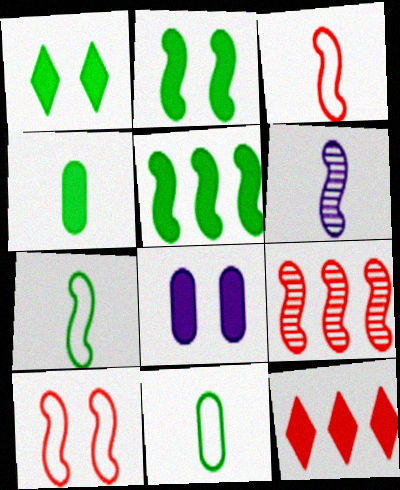[[1, 4, 5], 
[5, 6, 10]]